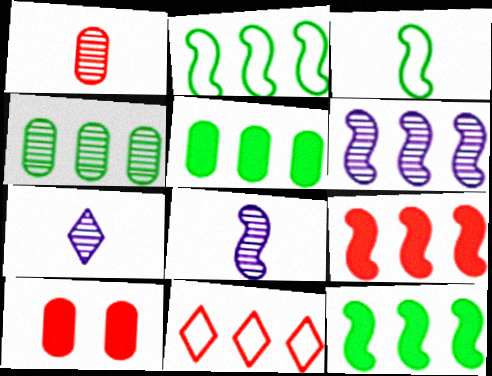[[2, 6, 9], 
[2, 7, 10], 
[5, 6, 11]]